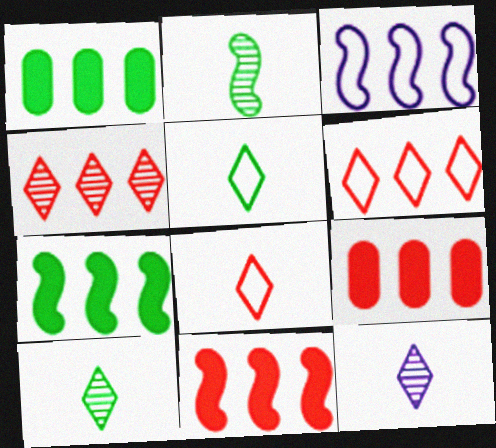[[1, 3, 4]]